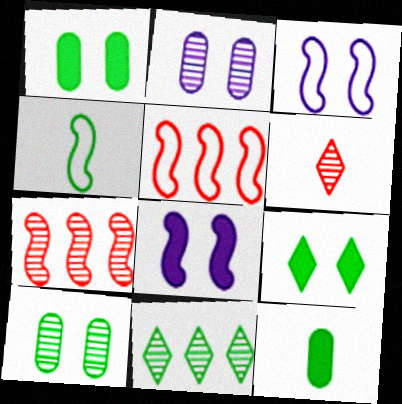[[1, 4, 11], 
[3, 4, 5], 
[4, 7, 8]]